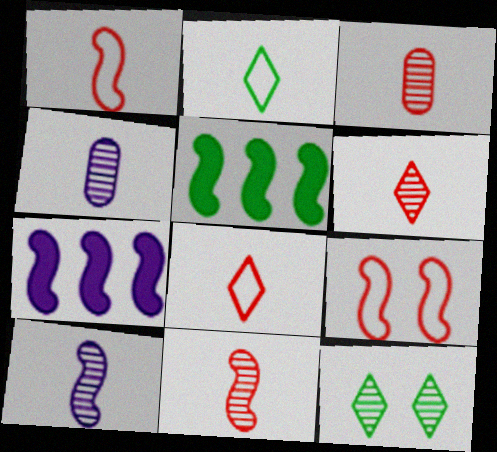[[3, 6, 11], 
[5, 9, 10]]